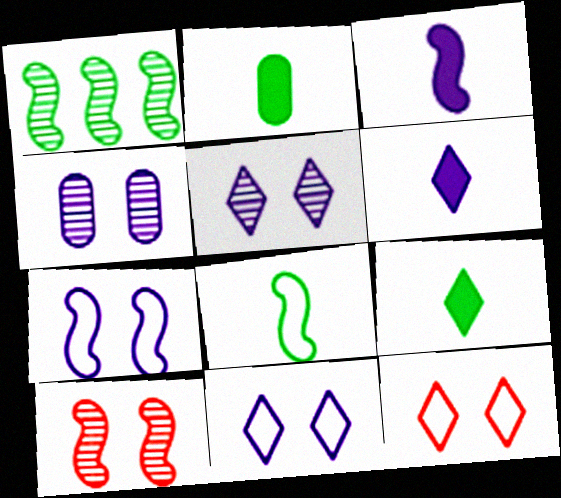[]